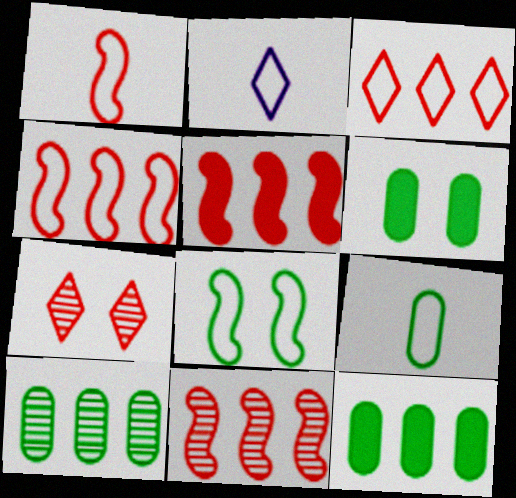[[1, 2, 9], 
[2, 6, 11], 
[4, 5, 11], 
[6, 9, 10]]